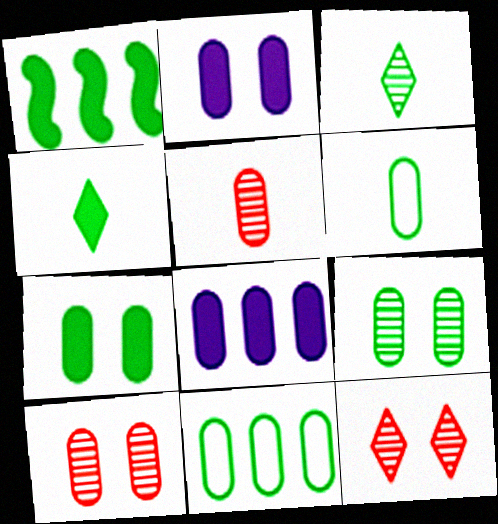[[1, 4, 7], 
[2, 5, 11], 
[6, 8, 10]]